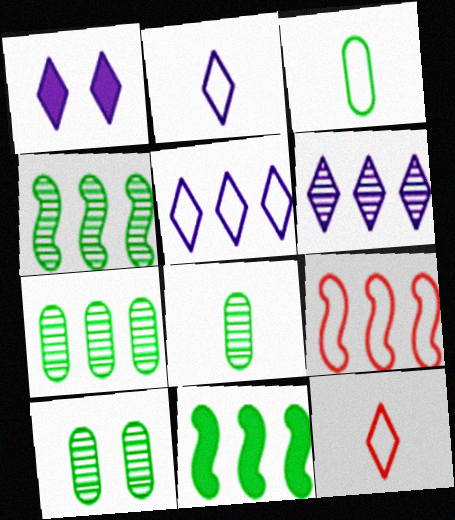[[1, 2, 6], 
[1, 8, 9], 
[7, 8, 10]]